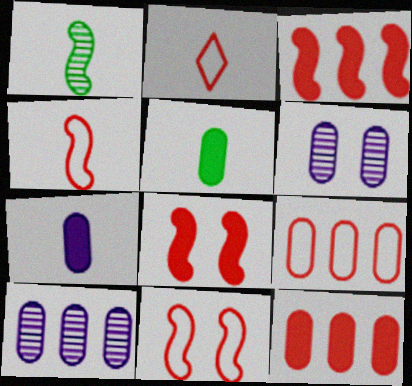[[1, 2, 7], 
[2, 9, 11], 
[5, 6, 9]]